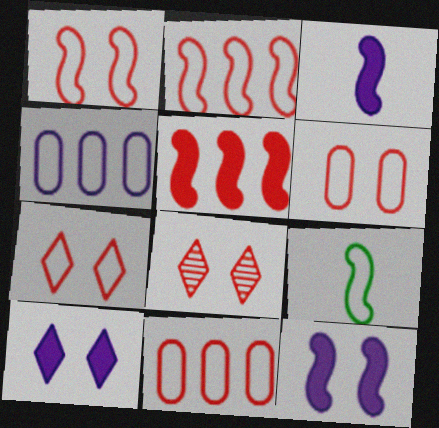[[1, 6, 7], 
[4, 7, 9]]